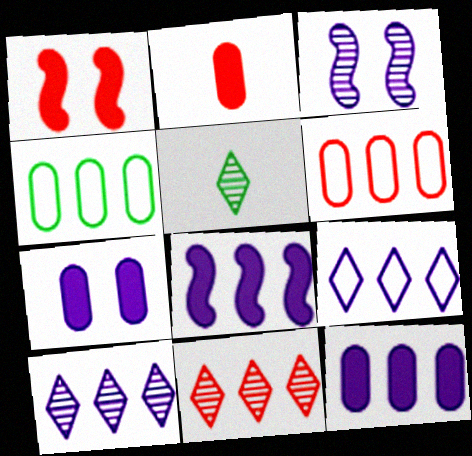[[4, 8, 11]]